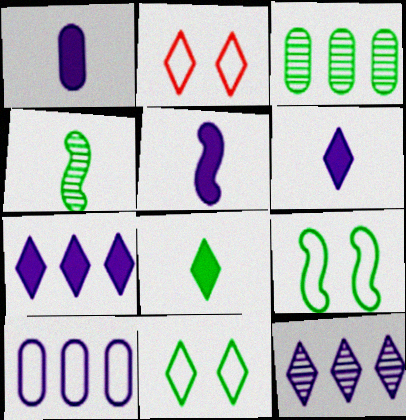[[1, 5, 6], 
[2, 3, 5], 
[2, 8, 12], 
[3, 8, 9]]